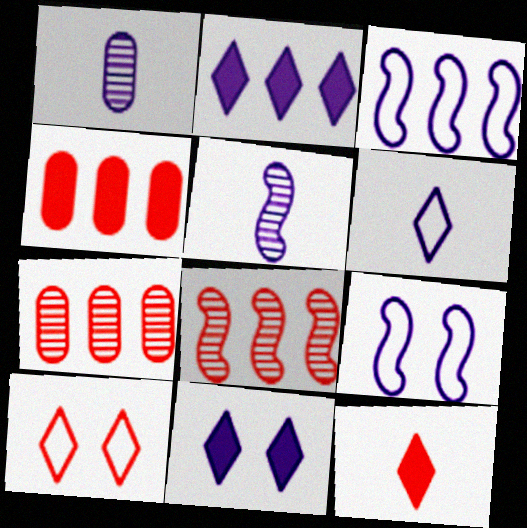[[1, 2, 9], 
[1, 3, 11]]